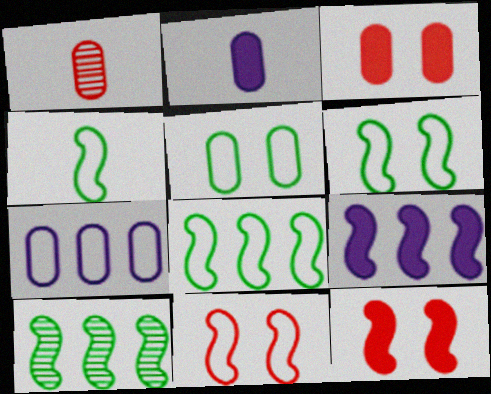[[4, 6, 8]]